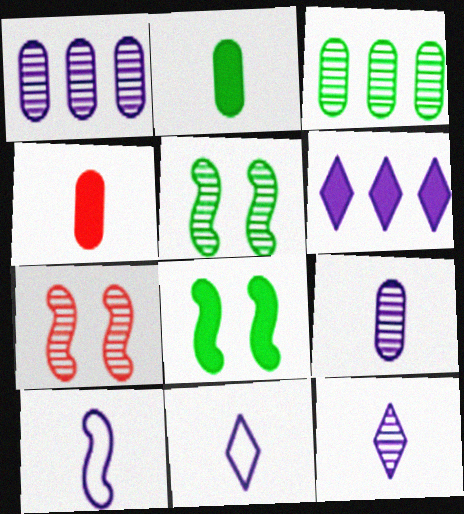[[3, 7, 12], 
[4, 6, 8]]